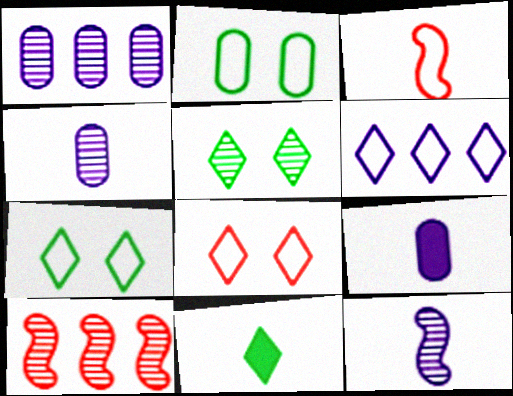[[2, 3, 6], 
[3, 4, 11], 
[4, 5, 10], 
[7, 9, 10]]